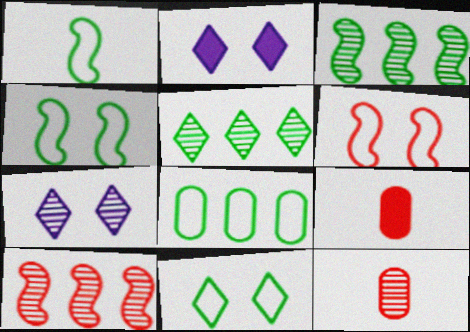[[1, 8, 11], 
[3, 7, 12]]